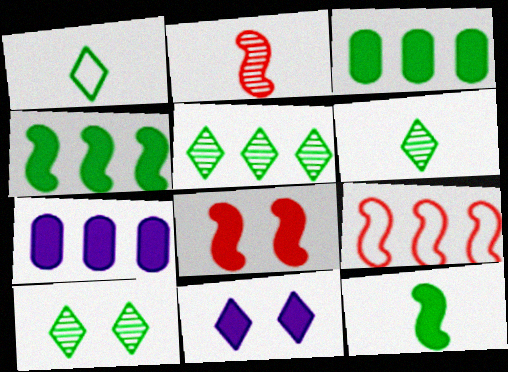[[2, 8, 9], 
[5, 6, 10], 
[5, 7, 9]]